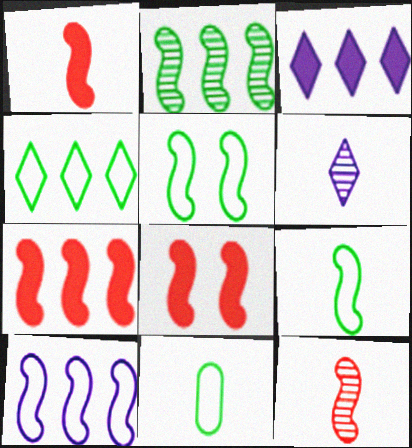[[1, 6, 11], 
[1, 7, 8], 
[2, 7, 10], 
[4, 5, 11]]